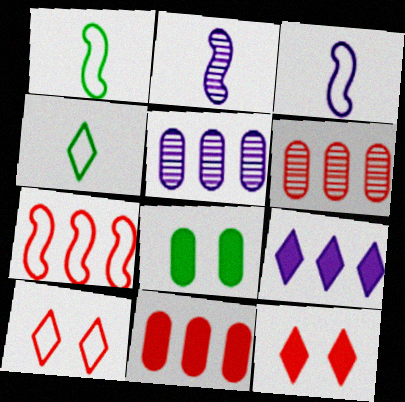[[1, 5, 12]]